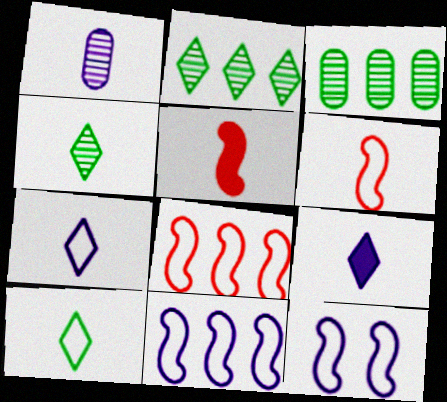[[1, 5, 10]]